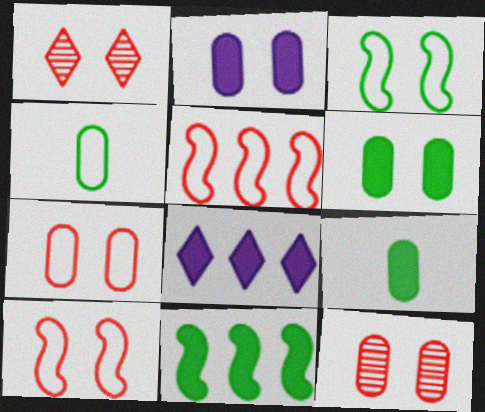[[1, 2, 3]]